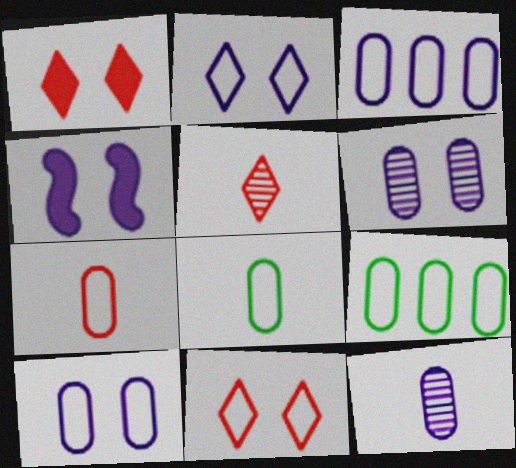[[2, 4, 6], 
[4, 5, 9], 
[7, 9, 10]]